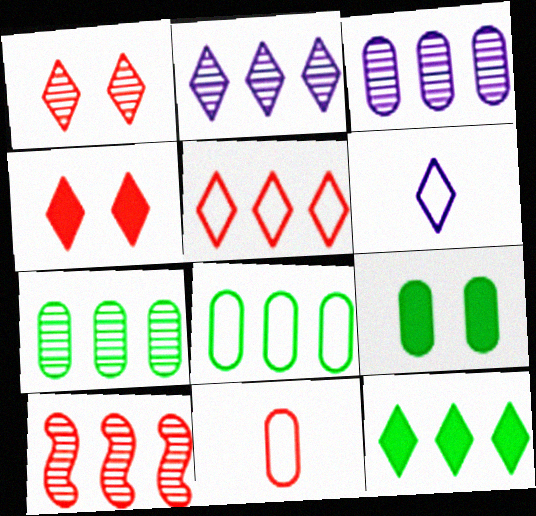[[1, 6, 12], 
[2, 5, 12], 
[2, 7, 10], 
[3, 9, 11], 
[4, 10, 11], 
[6, 9, 10]]